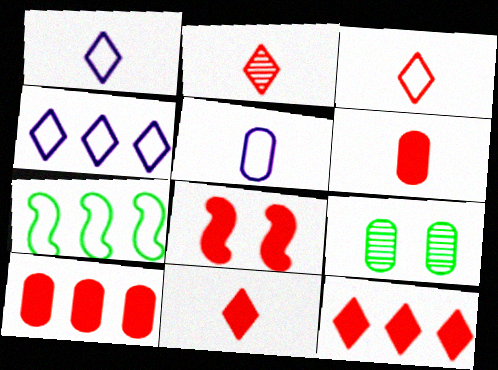[[2, 3, 11], 
[5, 9, 10], 
[6, 8, 12], 
[8, 10, 11]]